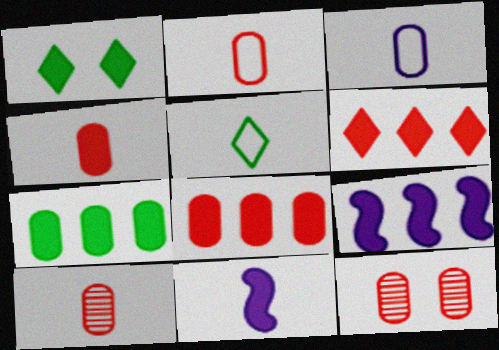[[1, 4, 9], 
[1, 8, 11], 
[2, 4, 10], 
[2, 8, 12], 
[3, 7, 12], 
[5, 9, 12], 
[5, 10, 11], 
[6, 7, 9]]